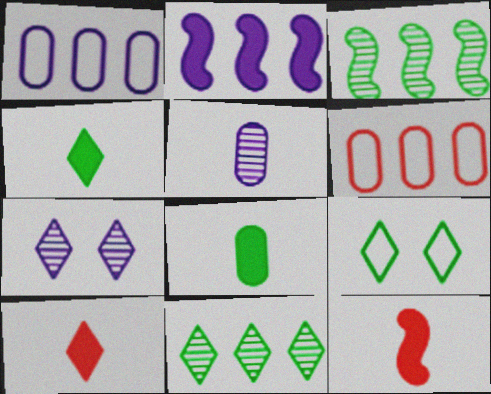[[2, 6, 11], 
[3, 8, 9], 
[4, 9, 11]]